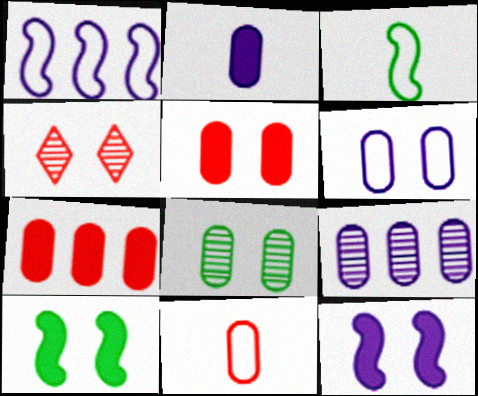[[2, 6, 9], 
[4, 6, 10], 
[5, 6, 8]]